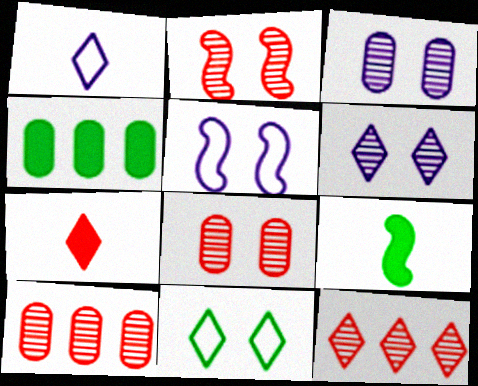[[1, 2, 4]]